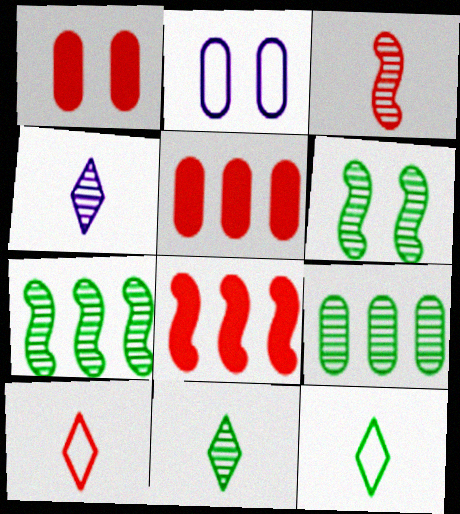[[2, 8, 11], 
[6, 9, 11]]